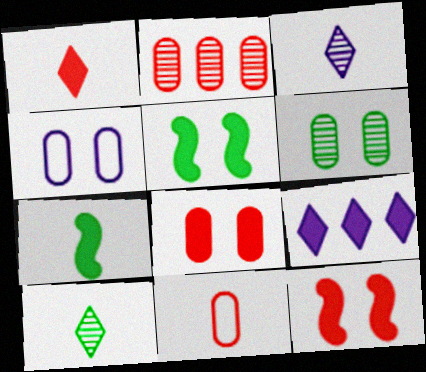[[2, 8, 11], 
[3, 7, 11], 
[4, 6, 8], 
[7, 8, 9]]